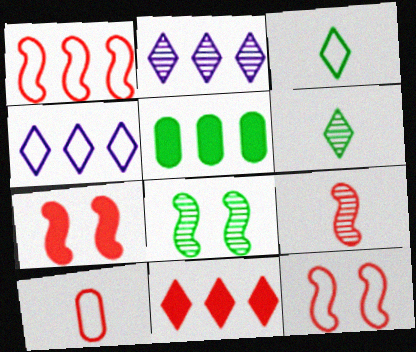[[1, 2, 5], 
[1, 7, 9], 
[3, 5, 8]]